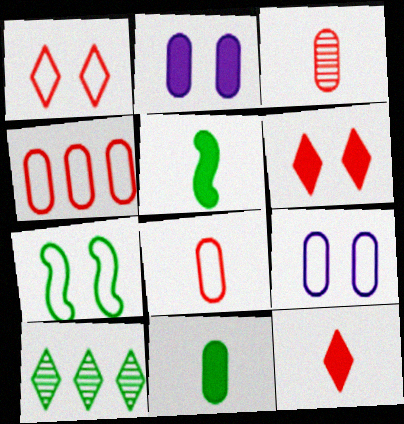[[1, 7, 9], 
[7, 10, 11]]